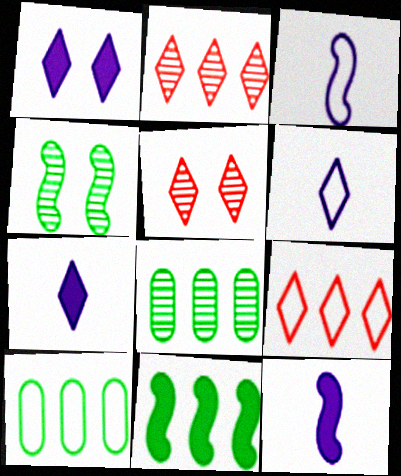[[5, 10, 12]]